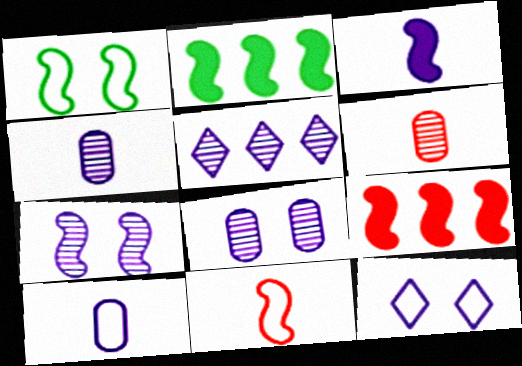[[2, 6, 12], 
[2, 7, 11], 
[4, 5, 7]]